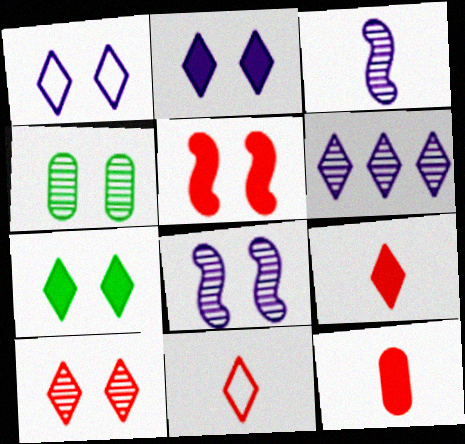[[1, 4, 5], 
[1, 7, 10], 
[4, 8, 10], 
[6, 7, 11]]